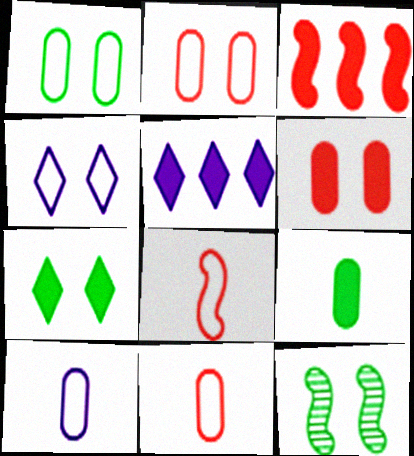[[1, 7, 12], 
[4, 6, 12], 
[5, 11, 12]]